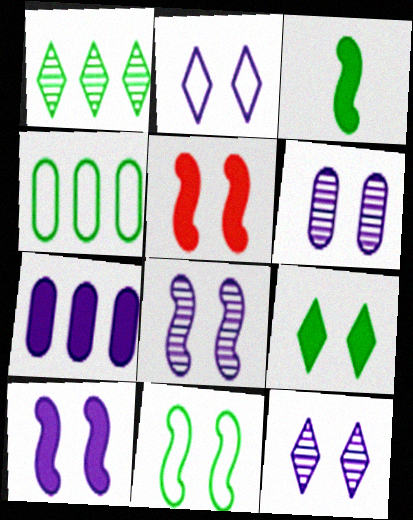[[2, 6, 10], 
[5, 8, 11], 
[6, 8, 12]]